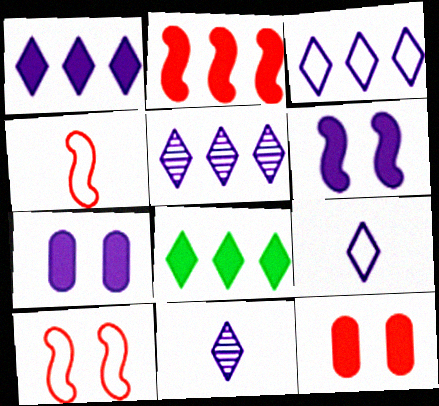[[1, 3, 5]]